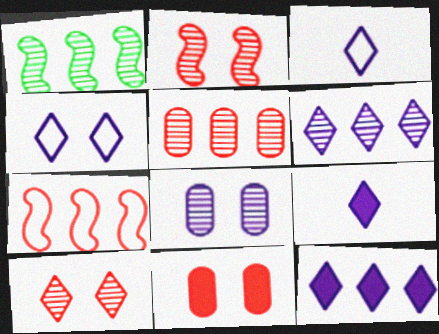[[1, 3, 11], 
[1, 5, 6], 
[4, 6, 9]]